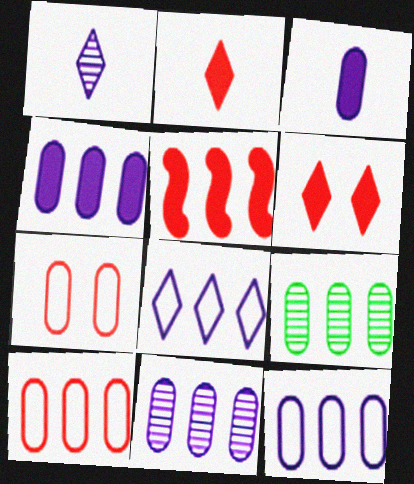[[3, 7, 9], 
[4, 9, 10], 
[4, 11, 12], 
[5, 8, 9]]